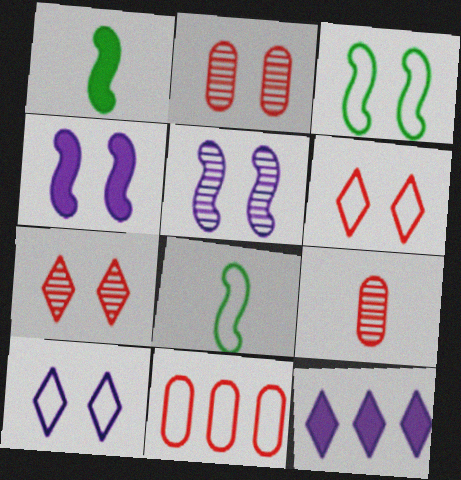[[2, 8, 12], 
[3, 9, 12], 
[8, 10, 11]]